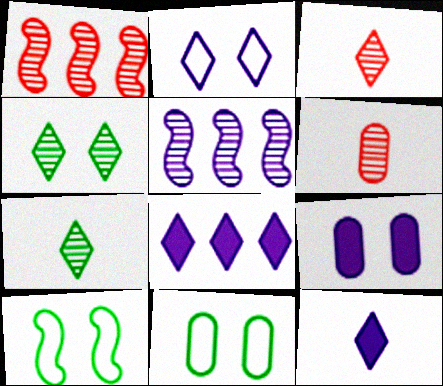[[1, 11, 12], 
[4, 5, 6], 
[6, 8, 10]]